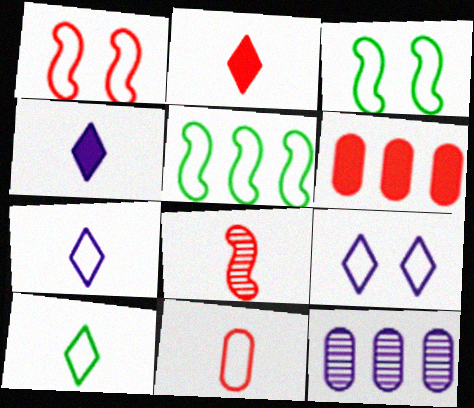[[2, 3, 12], 
[2, 8, 11], 
[5, 9, 11]]